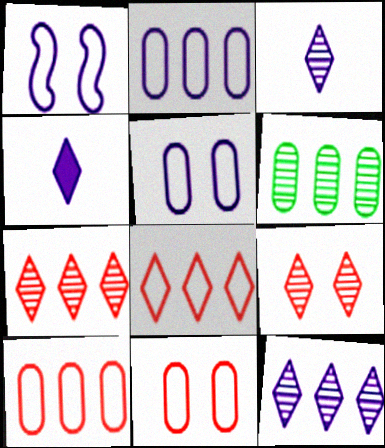[]